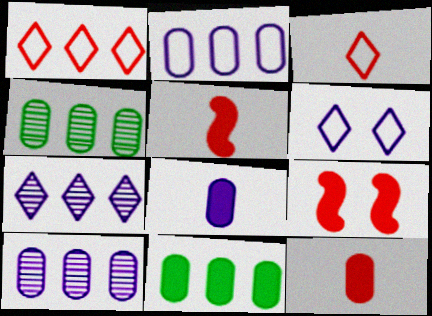[[4, 5, 6]]